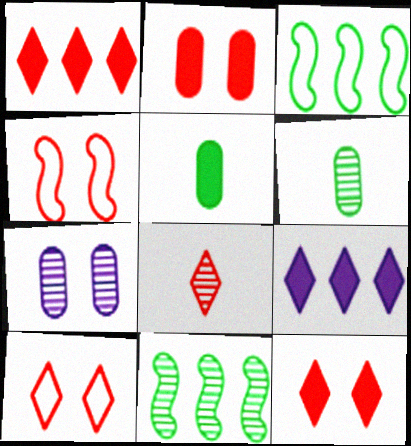[[1, 8, 10], 
[4, 6, 9], 
[7, 8, 11]]